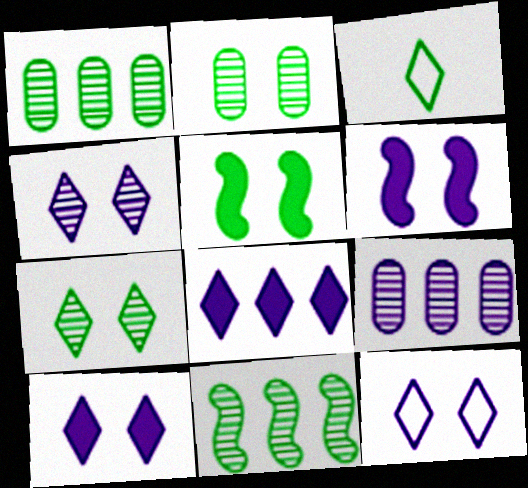[[1, 3, 5], 
[4, 10, 12]]